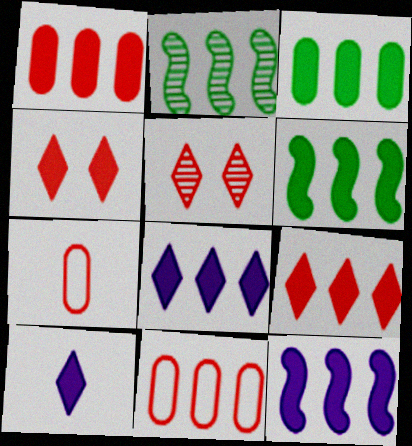[[1, 6, 8], 
[2, 8, 11], 
[3, 9, 12]]